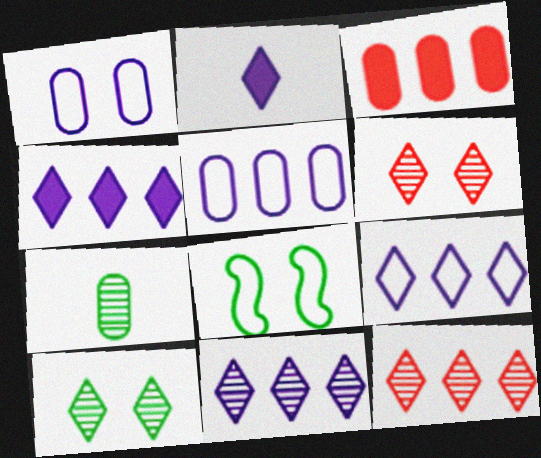[[1, 3, 7], 
[4, 9, 11]]